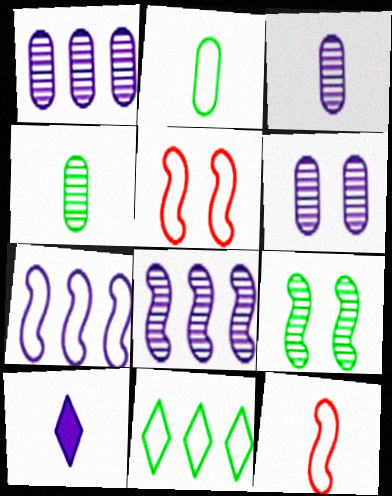[[1, 3, 6], 
[4, 10, 12], 
[6, 7, 10]]